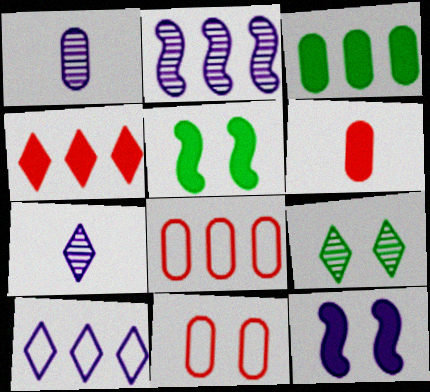[[1, 3, 11], 
[1, 10, 12], 
[5, 7, 8], 
[9, 11, 12]]